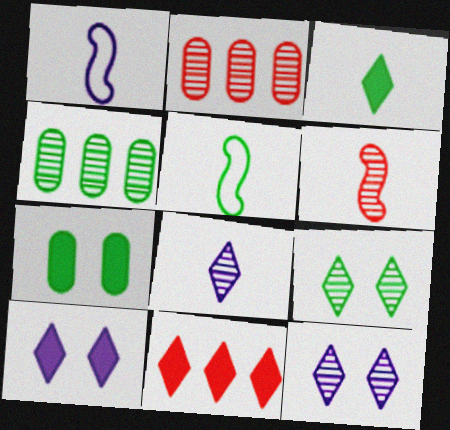[[2, 5, 10], 
[3, 10, 11], 
[4, 6, 12]]